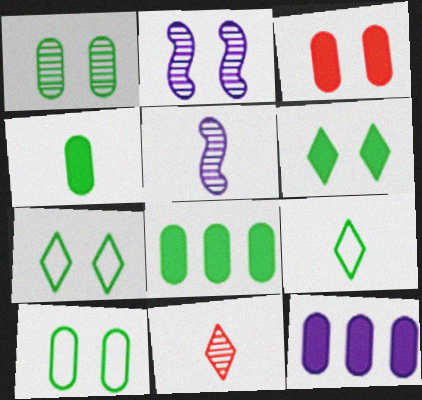[[2, 3, 7], 
[3, 4, 12]]